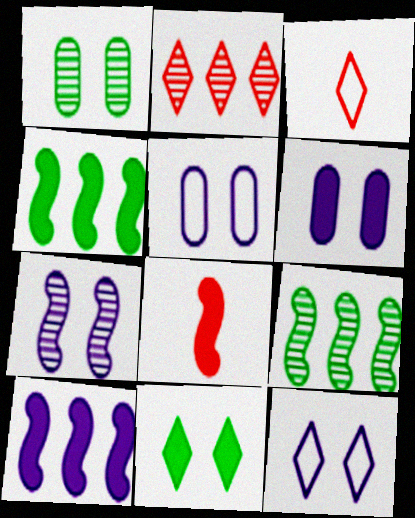[[1, 3, 10], 
[3, 6, 9], 
[6, 7, 12]]